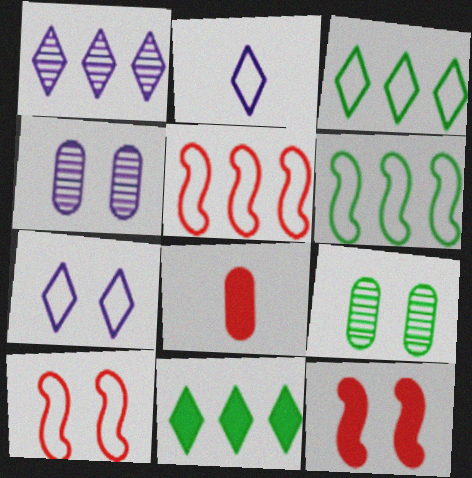[[7, 9, 12]]